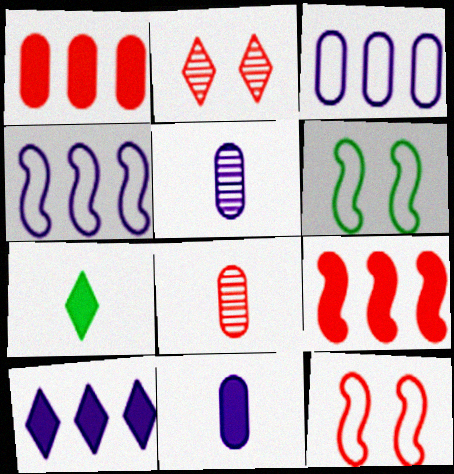[[6, 8, 10]]